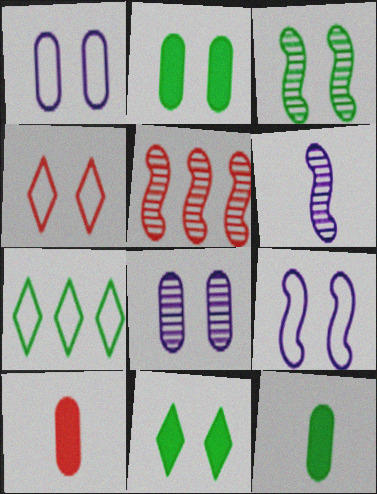[[3, 5, 6], 
[3, 7, 12], 
[4, 5, 10]]